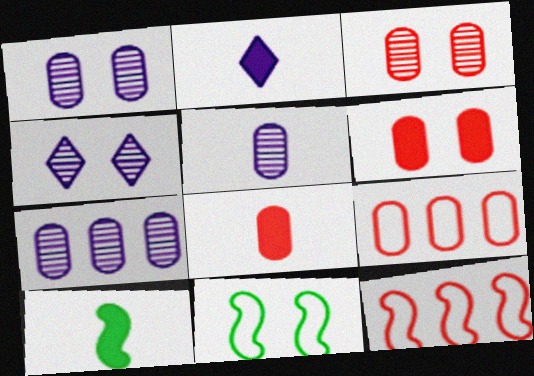[[1, 5, 7], 
[2, 8, 10], 
[3, 8, 9], 
[4, 6, 11], 
[4, 9, 10]]